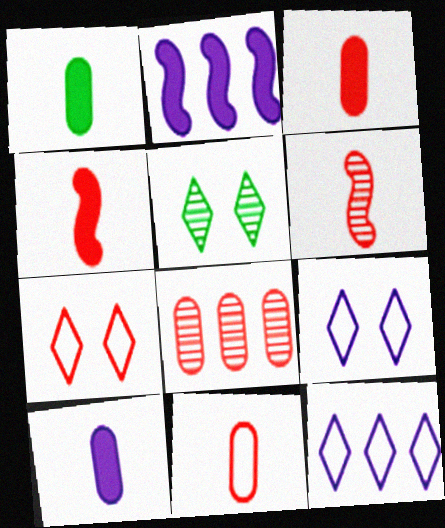[[1, 3, 10], 
[2, 5, 11], 
[4, 7, 8]]